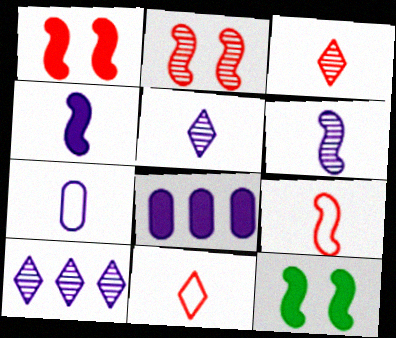[[4, 5, 7]]